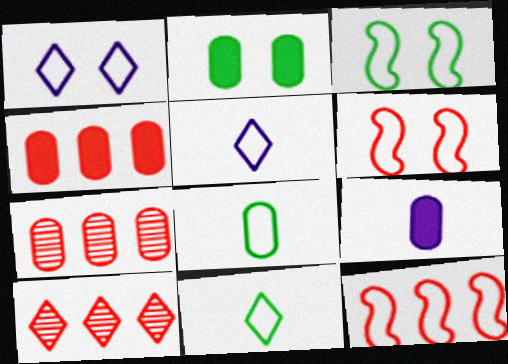[[1, 8, 12], 
[2, 4, 9], 
[3, 9, 10], 
[4, 10, 12]]